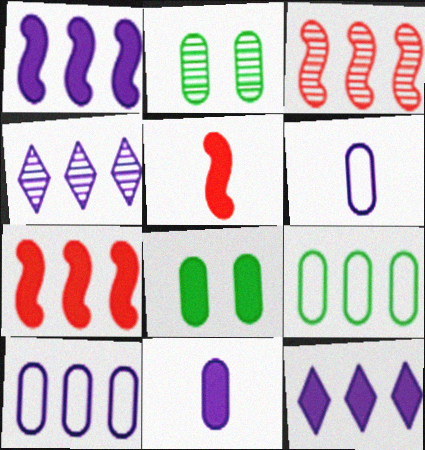[[1, 4, 10], 
[3, 9, 12], 
[4, 7, 9], 
[5, 8, 12]]